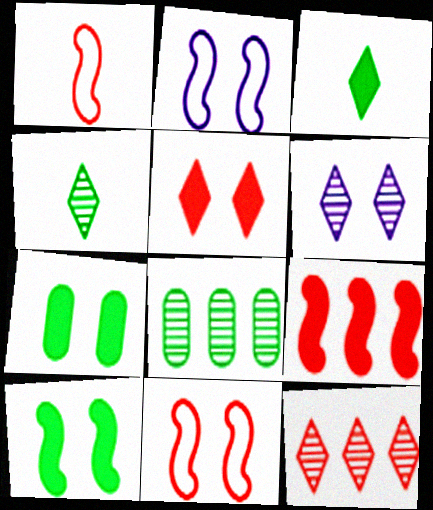[[4, 6, 12], 
[6, 7, 11]]